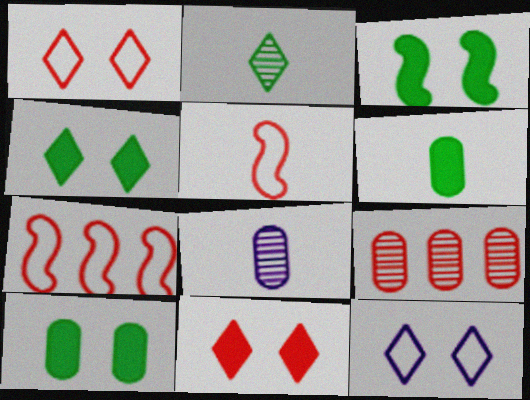[[3, 4, 10], 
[4, 7, 8], 
[5, 9, 11]]